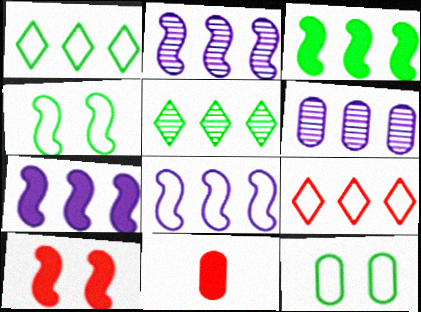[[2, 7, 8], 
[3, 6, 9], 
[6, 11, 12]]